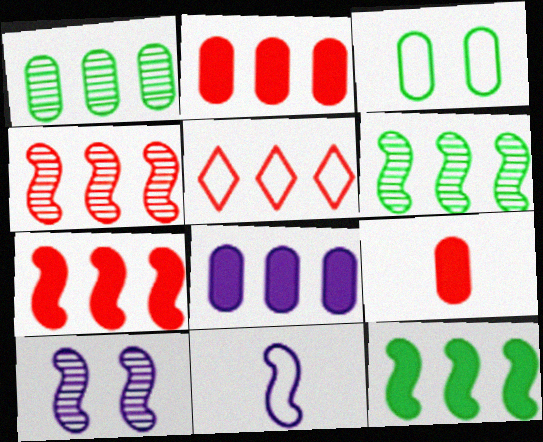[[2, 4, 5], 
[3, 5, 11], 
[5, 6, 8]]